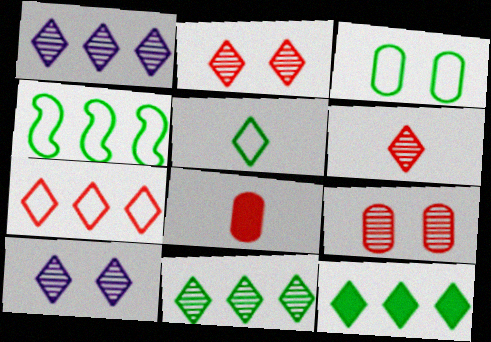[[1, 7, 12], 
[3, 4, 5], 
[4, 8, 10], 
[6, 10, 11]]